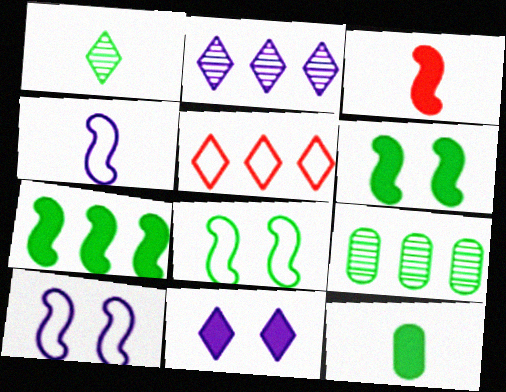[[1, 5, 11]]